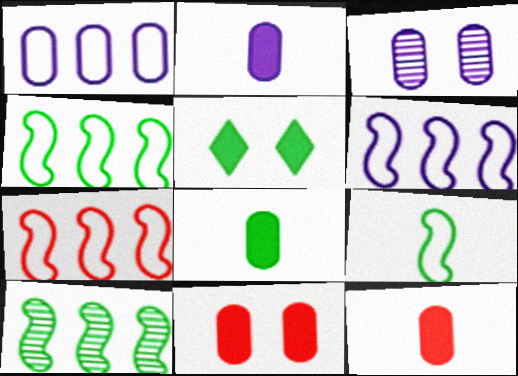[[1, 2, 3], 
[2, 8, 12], 
[4, 6, 7]]